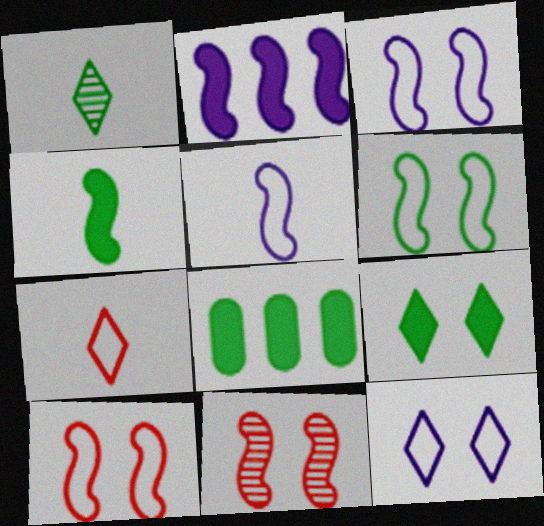[[1, 6, 8], 
[3, 6, 10], 
[4, 8, 9]]